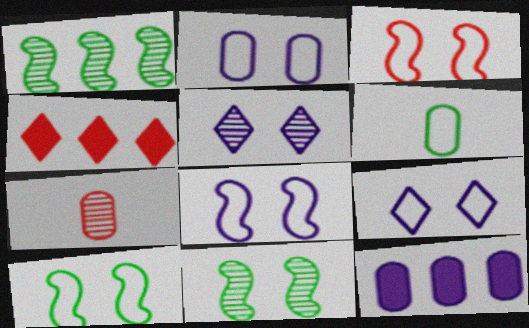[[1, 5, 7], 
[2, 8, 9], 
[3, 4, 7], 
[3, 8, 10]]